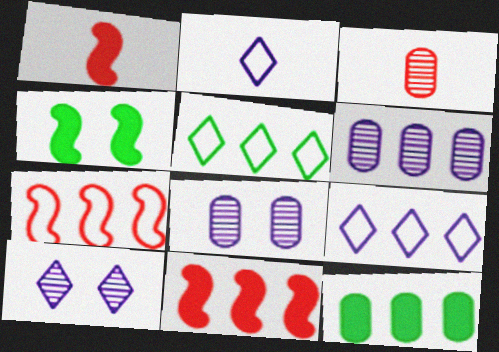[[1, 5, 8], 
[3, 4, 9], 
[5, 6, 11]]